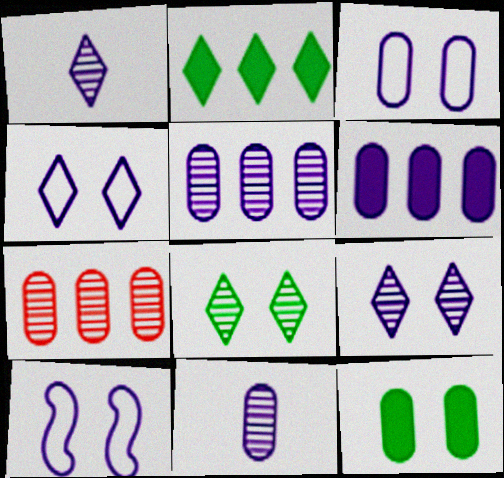[[1, 6, 10], 
[3, 4, 10], 
[3, 6, 11]]